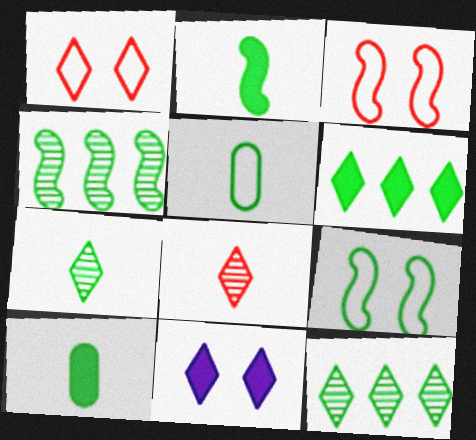[[2, 4, 9], 
[2, 5, 7], 
[9, 10, 12]]